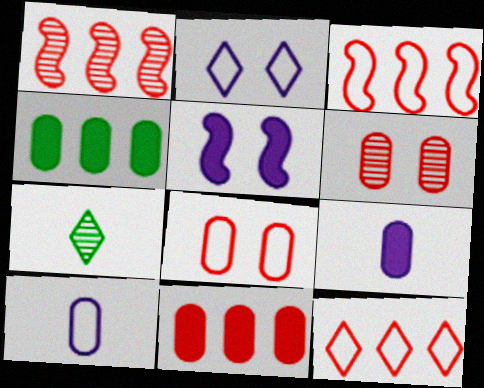[[1, 11, 12], 
[4, 6, 10]]